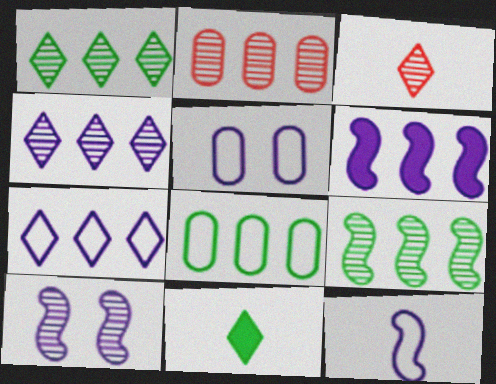[[2, 4, 9], 
[5, 7, 12], 
[6, 10, 12]]